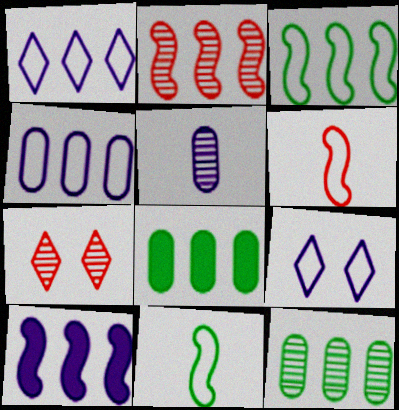[[1, 2, 8], 
[2, 3, 10], 
[5, 9, 10]]